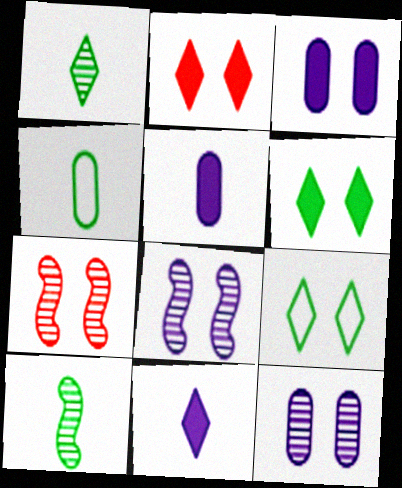[[3, 7, 9]]